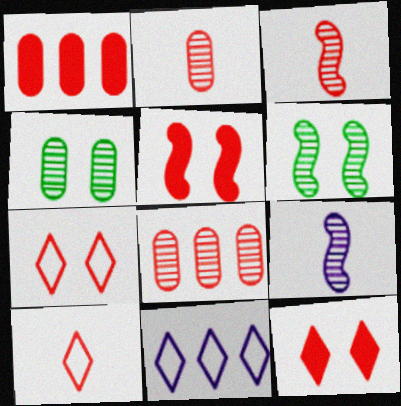[[1, 3, 7], 
[5, 8, 10]]